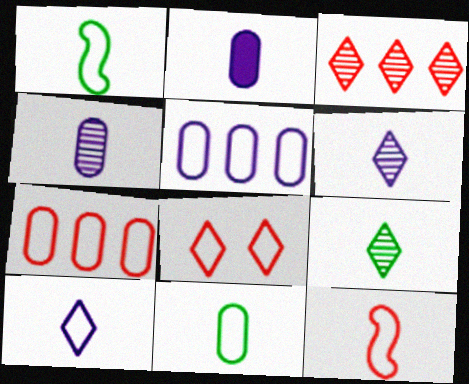[[1, 5, 8], 
[2, 9, 12], 
[7, 8, 12], 
[10, 11, 12]]